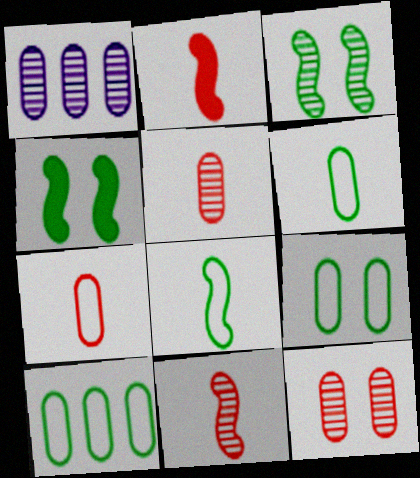[[6, 9, 10]]